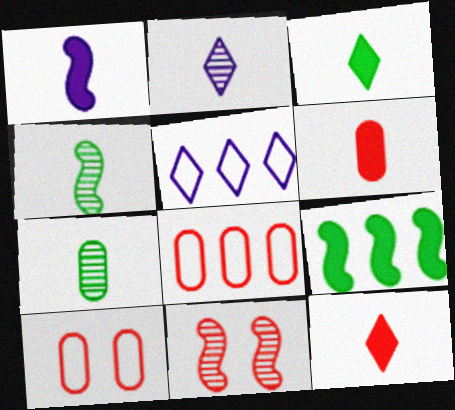[[1, 3, 6], 
[2, 9, 10], 
[8, 11, 12]]